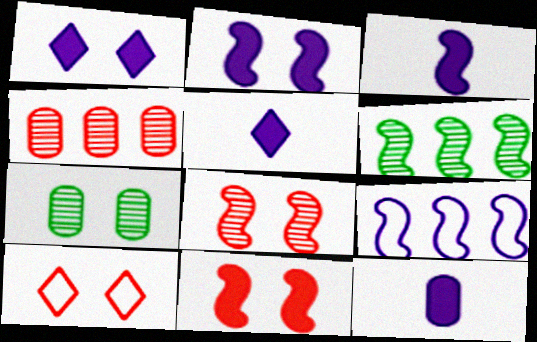[[2, 7, 10], 
[3, 5, 12], 
[6, 10, 12]]